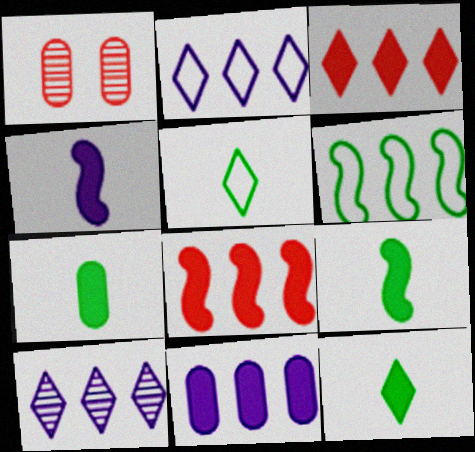[[1, 2, 9], 
[7, 9, 12]]